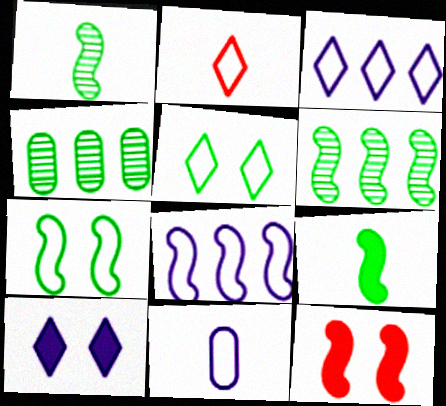[[1, 8, 12], 
[2, 3, 5], 
[4, 5, 9], 
[6, 7, 9]]